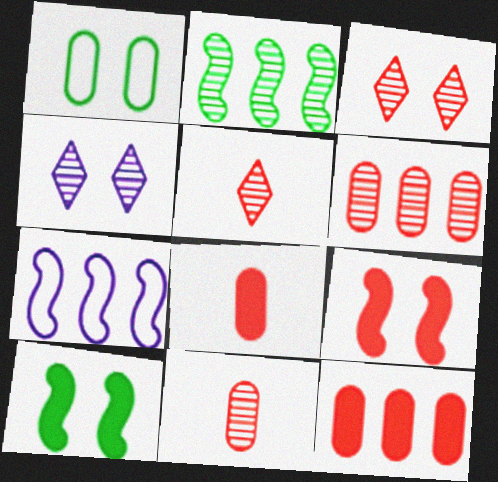[[1, 4, 9], 
[2, 4, 11]]